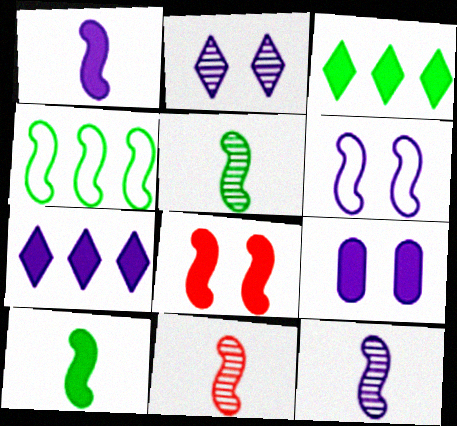[[1, 7, 9], 
[2, 6, 9], 
[4, 8, 12], 
[5, 11, 12]]